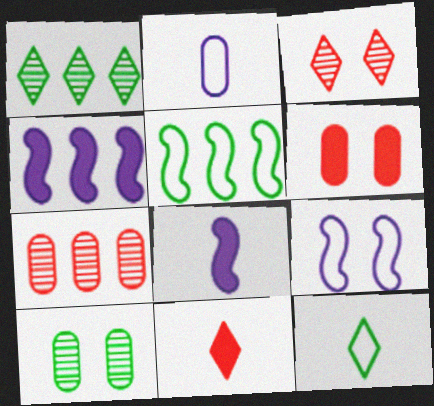[]